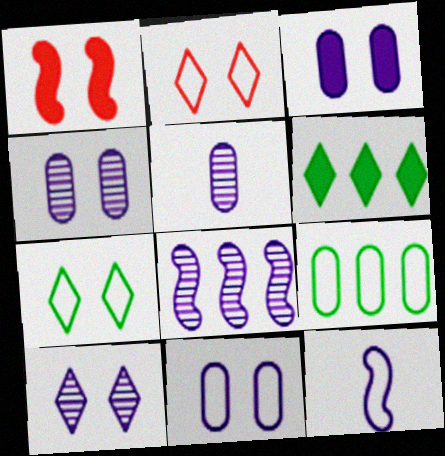[[1, 4, 7], 
[2, 9, 12], 
[3, 4, 11], 
[5, 8, 10]]